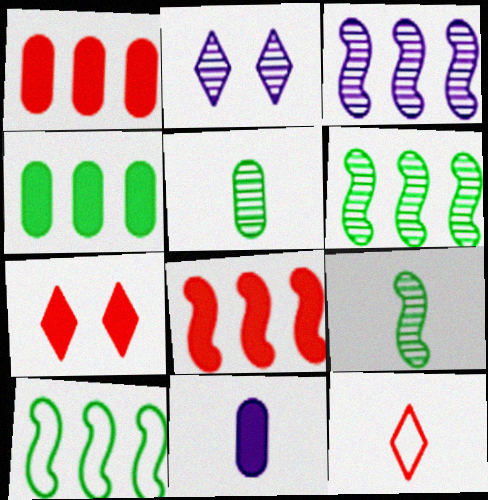[[3, 8, 10], 
[9, 11, 12]]